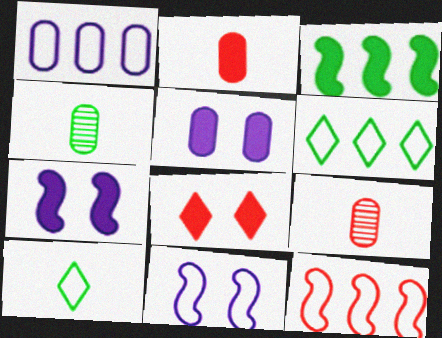[[1, 6, 12], 
[6, 7, 9], 
[8, 9, 12]]